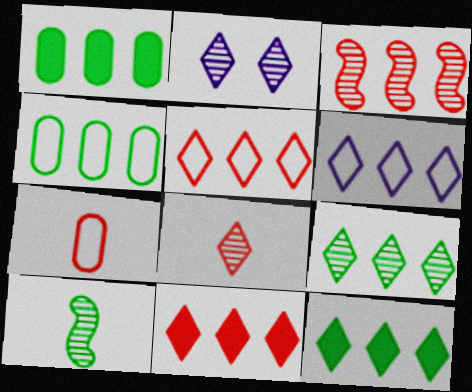[[1, 3, 6], 
[2, 8, 9], 
[6, 9, 11]]